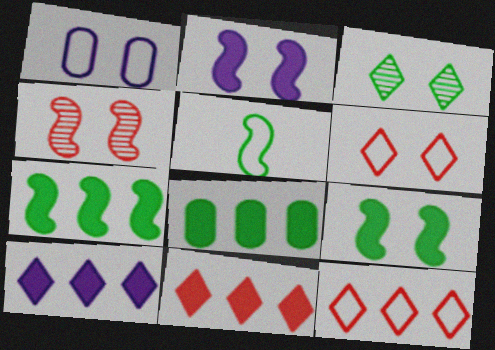[[1, 5, 12], 
[3, 5, 8]]